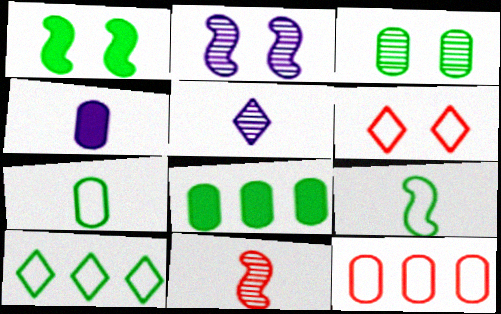[[1, 5, 12], 
[3, 4, 12], 
[3, 7, 8]]